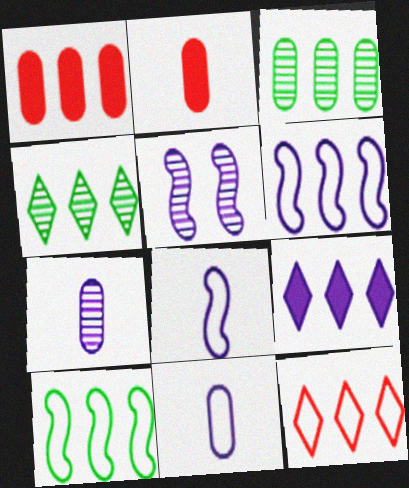[[1, 4, 6], 
[4, 9, 12], 
[5, 9, 11]]